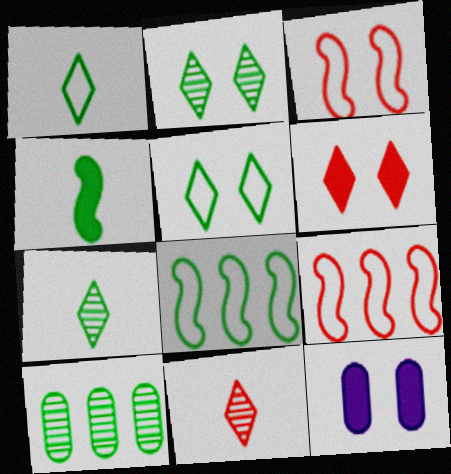[[2, 3, 12], 
[4, 5, 10], 
[7, 9, 12], 
[8, 11, 12]]